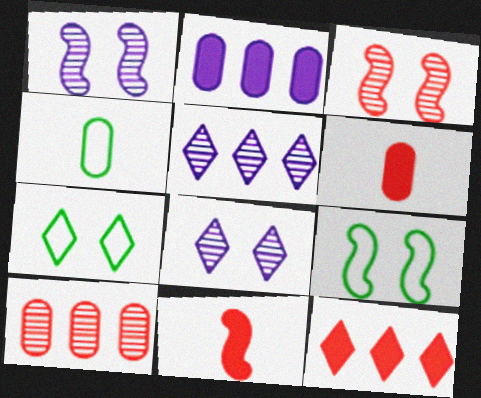[[1, 4, 12], 
[5, 6, 9]]